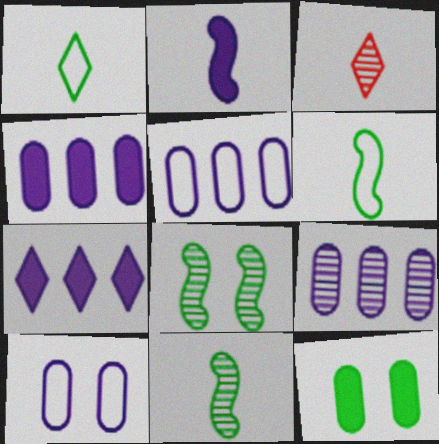[[3, 8, 9], 
[4, 5, 9]]